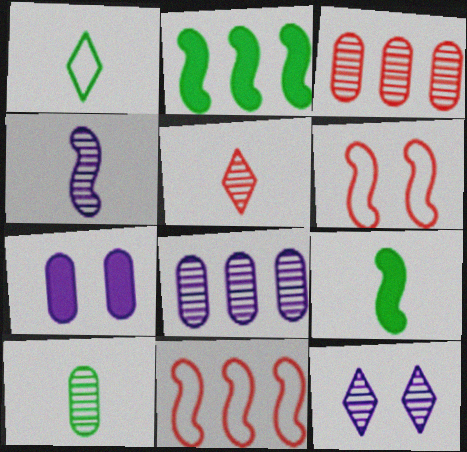[[1, 9, 10], 
[2, 4, 6], 
[4, 5, 10], 
[4, 8, 12]]